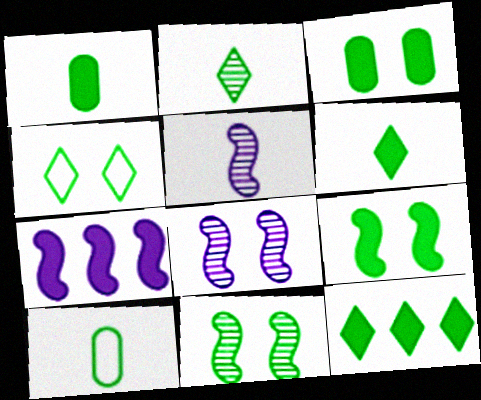[[1, 9, 12], 
[2, 4, 12], 
[3, 4, 11], 
[10, 11, 12]]